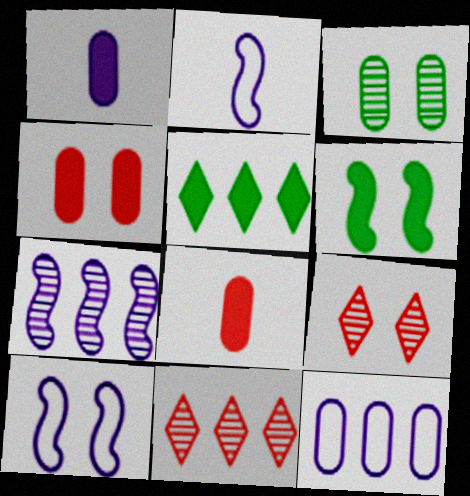[[3, 8, 12]]